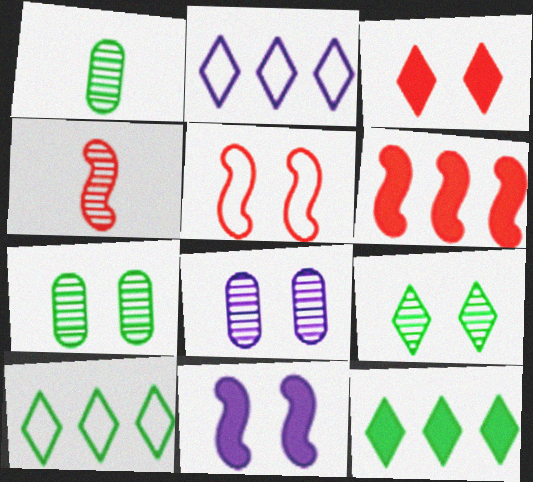[[4, 5, 6]]